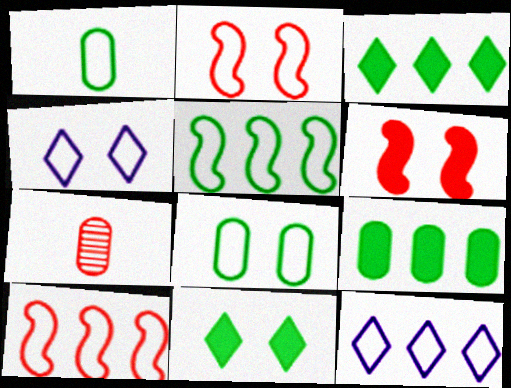[[1, 2, 12], 
[1, 4, 10], 
[2, 4, 8]]